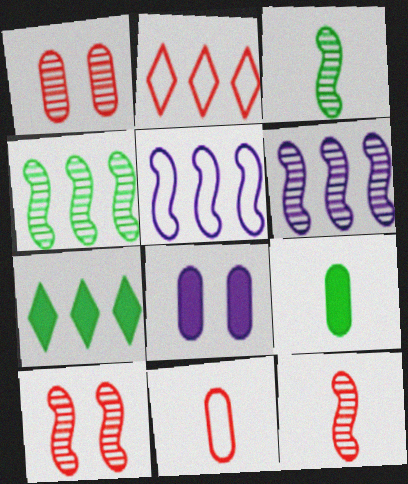[[2, 3, 8], 
[3, 6, 10]]